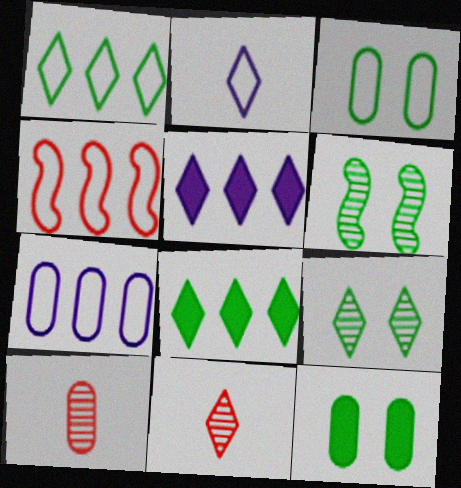[[1, 4, 7], 
[2, 3, 4], 
[7, 10, 12]]